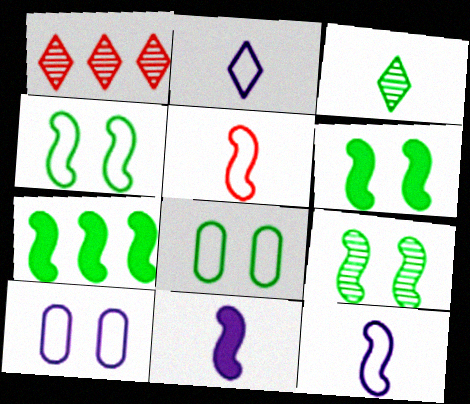[[1, 8, 11], 
[3, 7, 8], 
[4, 6, 9]]